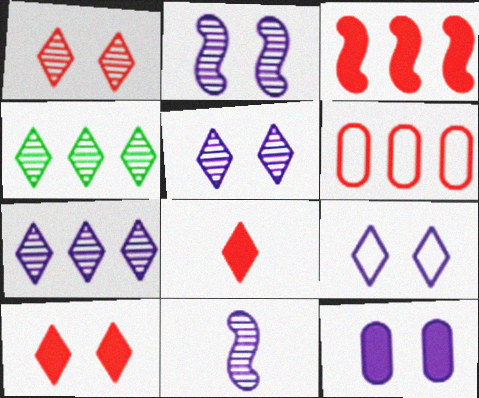[[2, 9, 12], 
[4, 8, 9]]